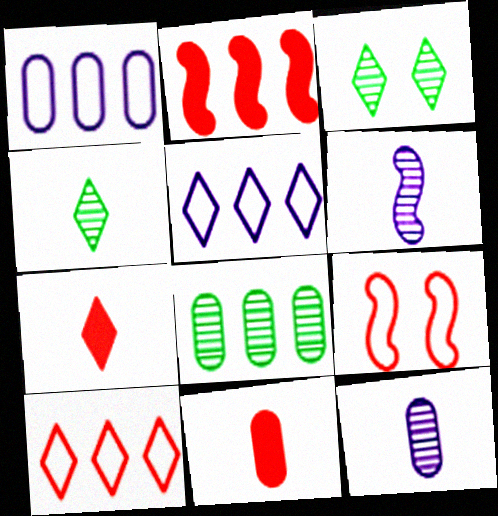[[2, 5, 8], 
[3, 5, 7]]